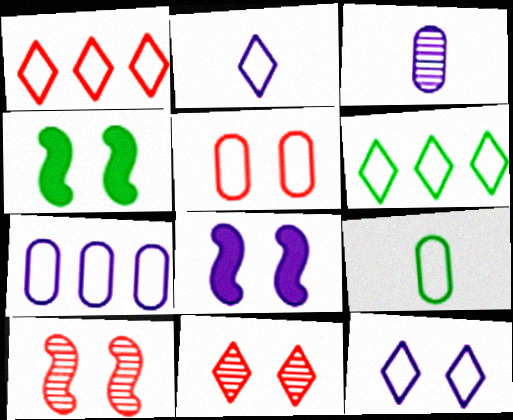[[1, 3, 4], 
[5, 7, 9]]